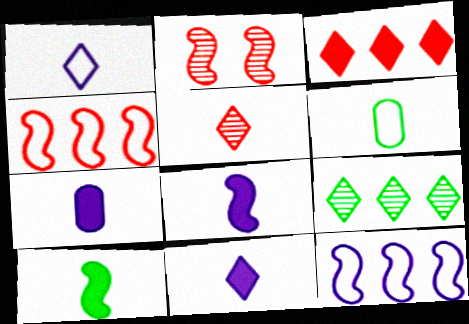[[2, 10, 12], 
[5, 6, 8], 
[7, 8, 11]]